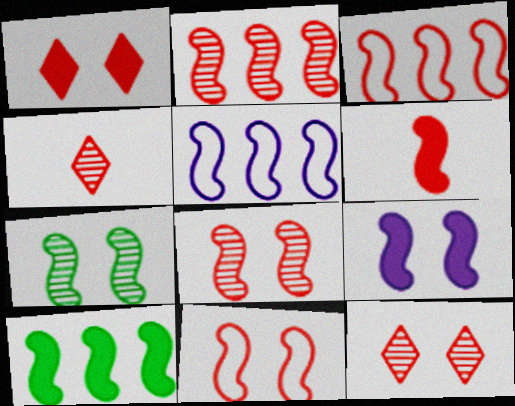[[2, 5, 10], 
[2, 6, 11], 
[3, 6, 8], 
[5, 6, 7], 
[6, 9, 10], 
[7, 9, 11]]